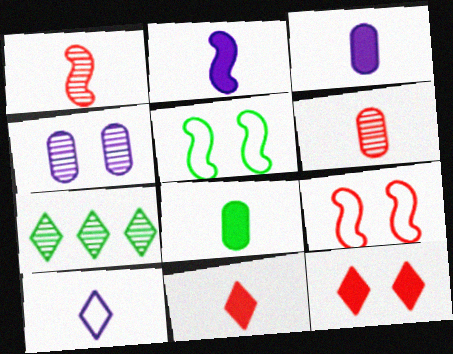[[1, 4, 7], 
[1, 8, 10], 
[2, 8, 11], 
[3, 7, 9], 
[4, 5, 12], 
[5, 7, 8], 
[7, 10, 12]]